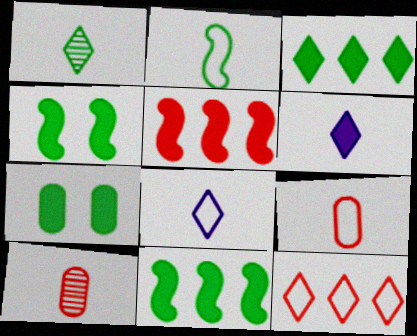[[2, 6, 10], 
[2, 8, 9], 
[5, 6, 7]]